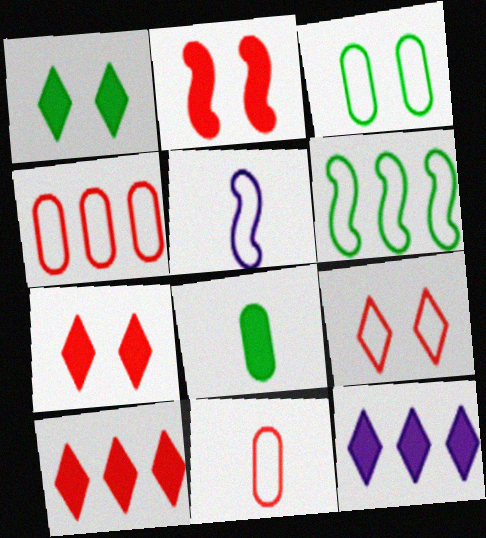[[2, 8, 12]]